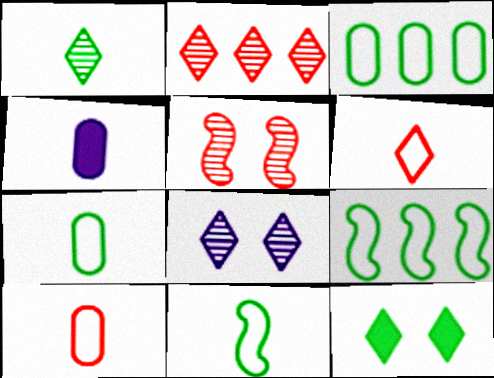[[1, 2, 8]]